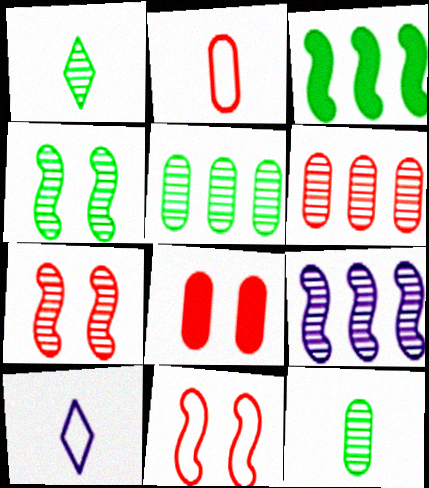[[1, 4, 5], 
[2, 6, 8]]